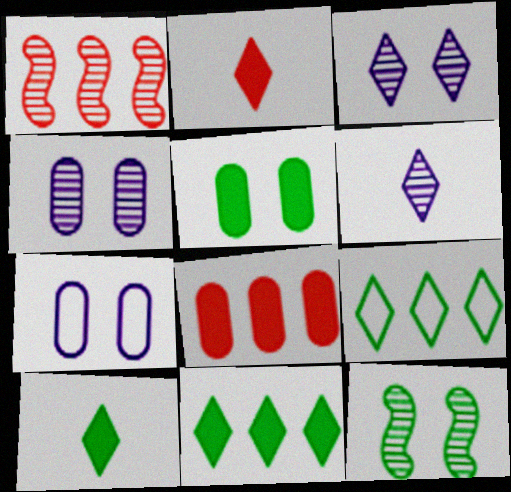[[1, 7, 10], 
[2, 3, 9]]